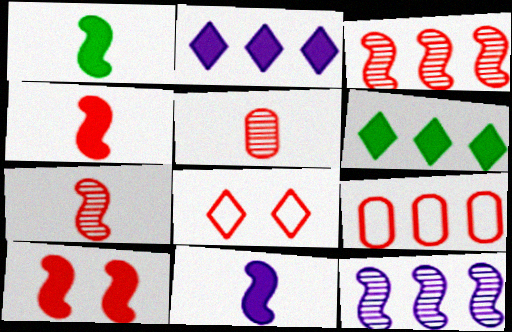[[1, 4, 11], 
[6, 9, 12]]